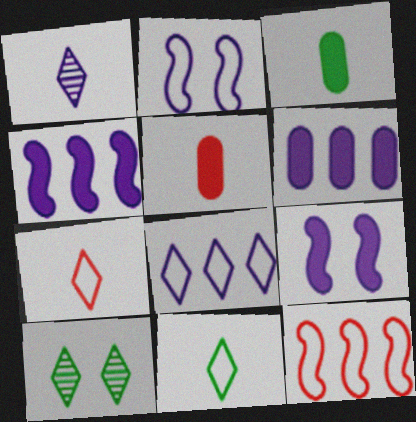[[1, 2, 6]]